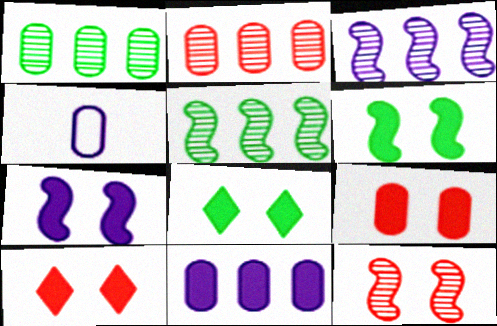[[1, 4, 9], 
[4, 5, 10], 
[7, 8, 9]]